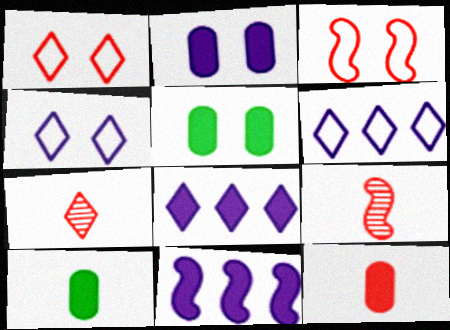[[5, 6, 9]]